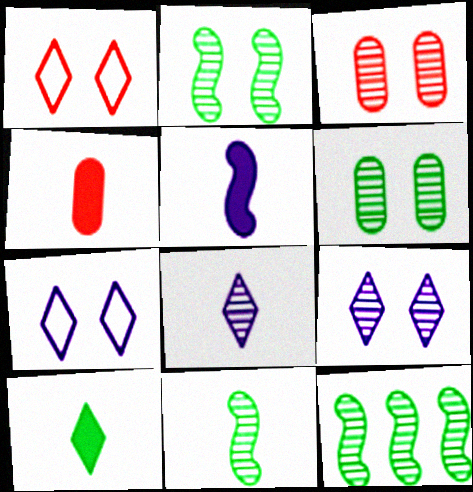[[2, 3, 9], 
[2, 11, 12], 
[3, 8, 12], 
[4, 5, 10], 
[4, 7, 12]]